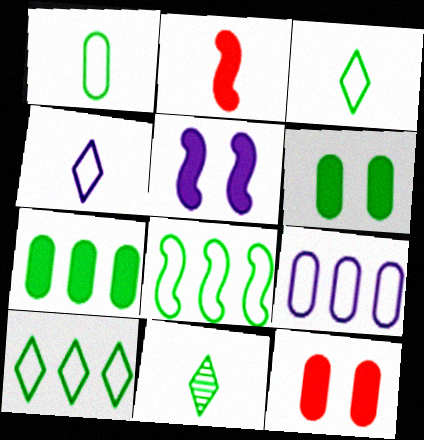[[6, 8, 11]]